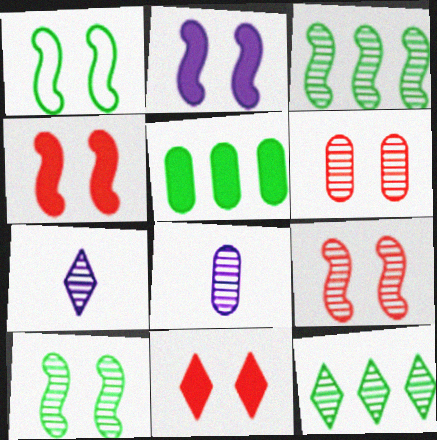[[1, 2, 9], 
[3, 6, 7], 
[8, 9, 12]]